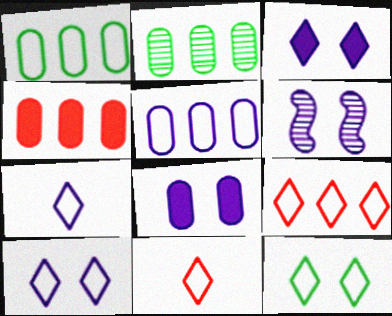[[2, 4, 5], 
[6, 8, 10], 
[7, 9, 12]]